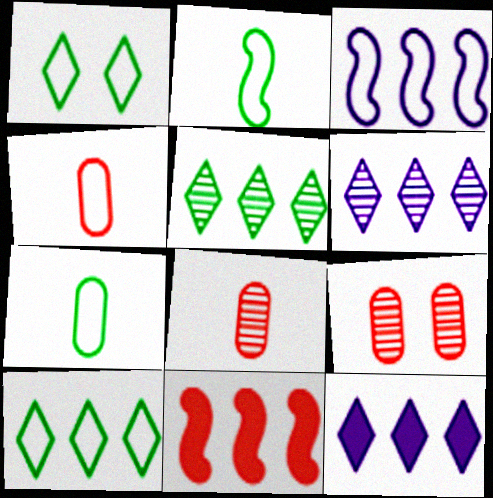[[1, 3, 4], 
[2, 9, 12]]